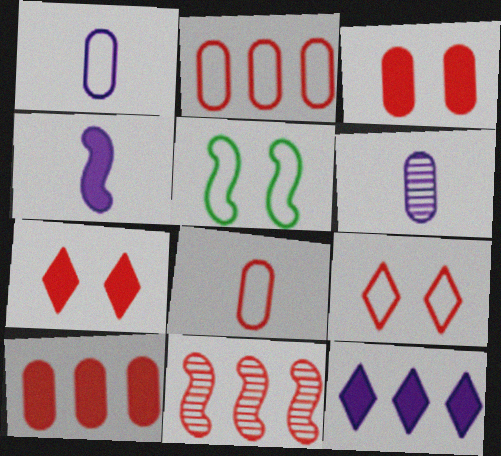[[4, 5, 11], 
[7, 8, 11]]